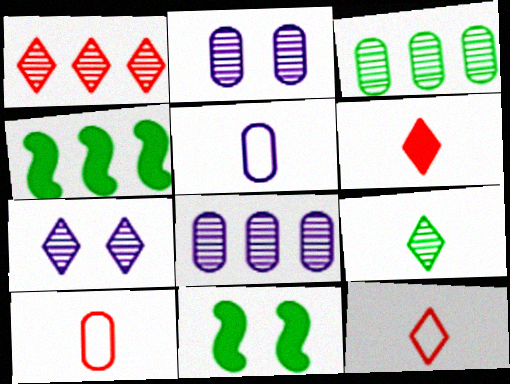[[1, 5, 11], 
[1, 7, 9], 
[2, 4, 12], 
[4, 7, 10], 
[8, 11, 12]]